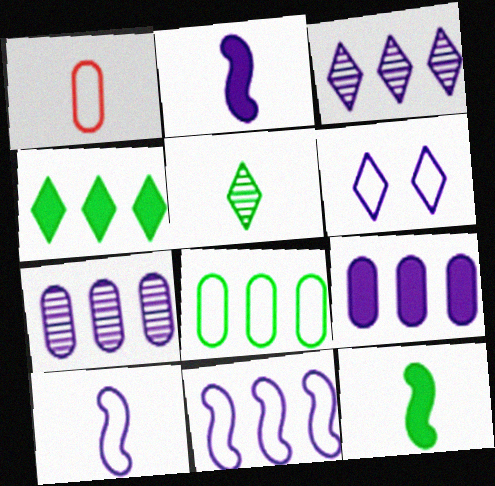[[1, 2, 5], 
[2, 6, 7], 
[3, 9, 11]]